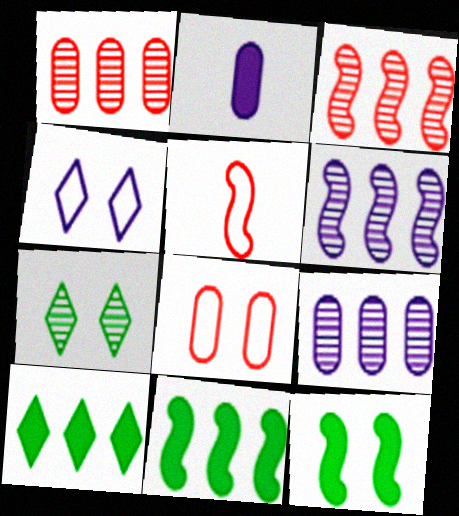[[2, 4, 6], 
[5, 6, 12]]